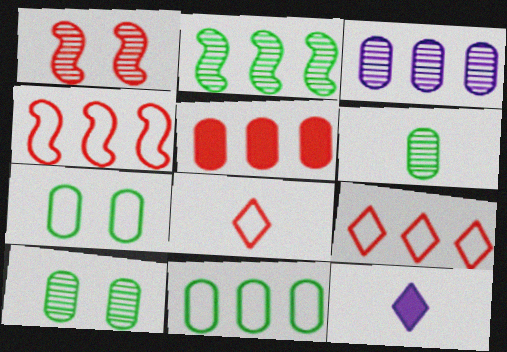[[1, 5, 8], 
[1, 11, 12], 
[3, 5, 11], 
[4, 10, 12]]